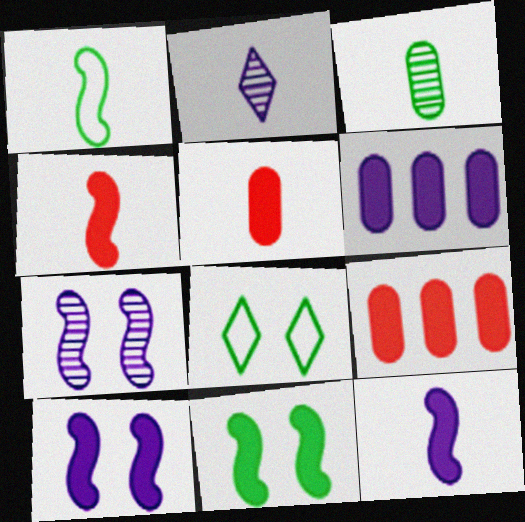[[1, 2, 5]]